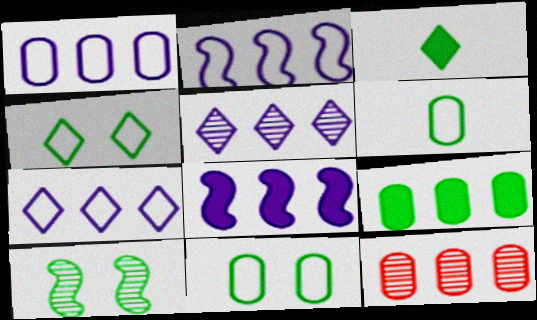[[1, 2, 7], 
[1, 5, 8], 
[1, 9, 12]]